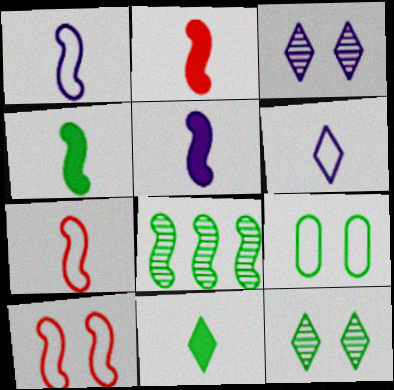[[2, 4, 5], 
[5, 8, 10], 
[8, 9, 11]]